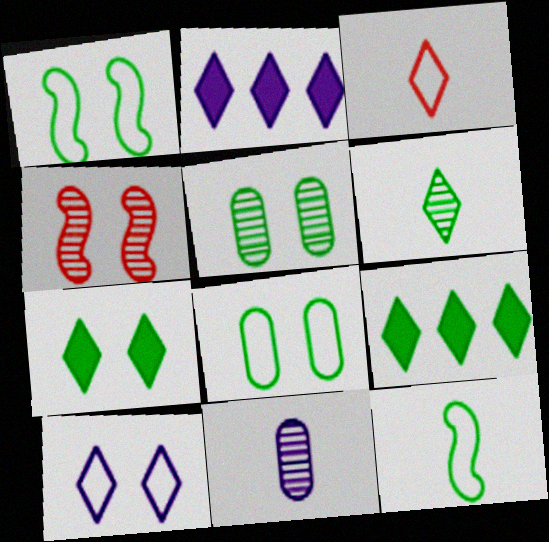[[1, 5, 7], 
[5, 9, 12]]